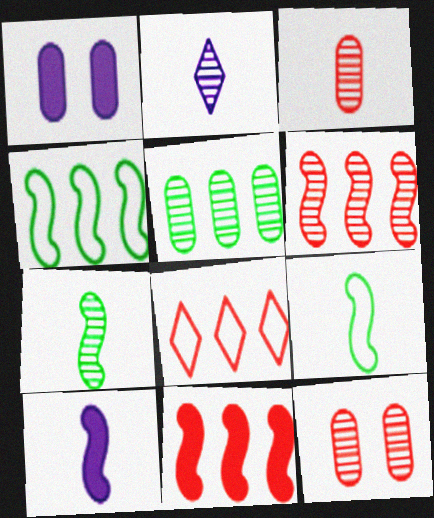[[1, 7, 8], 
[2, 3, 7]]